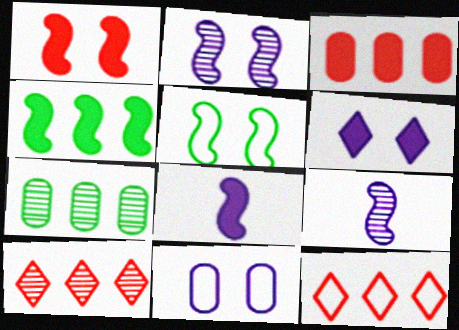[[1, 2, 5], 
[1, 4, 8], 
[2, 6, 11]]